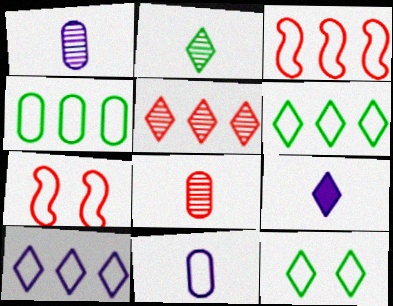[[3, 4, 10], 
[3, 11, 12], 
[5, 9, 12], 
[6, 7, 11]]